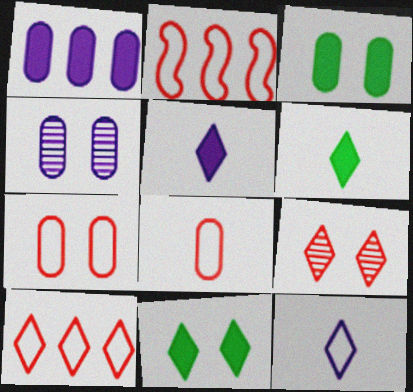[[2, 4, 6], 
[3, 4, 7]]